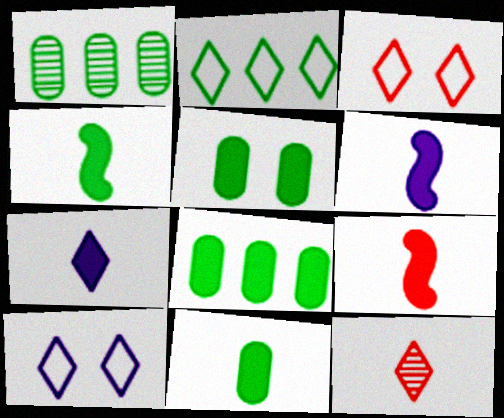[[1, 3, 6], 
[1, 9, 10], 
[4, 6, 9], 
[5, 8, 11], 
[7, 9, 11]]